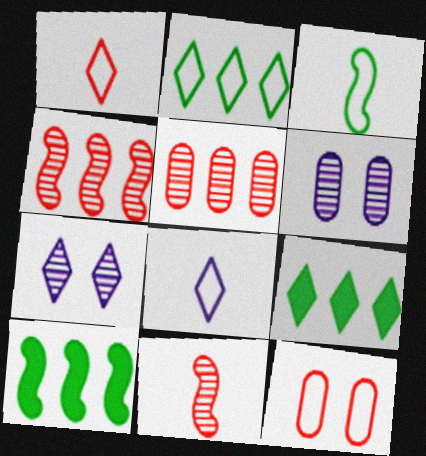[[1, 6, 10], 
[1, 7, 9]]